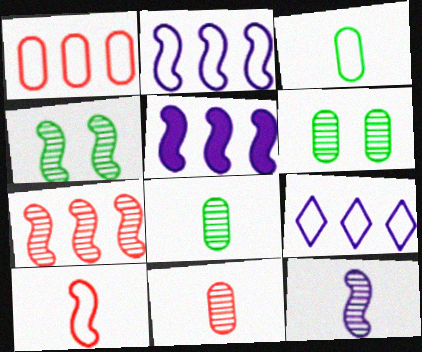[[4, 5, 10], 
[4, 7, 12]]